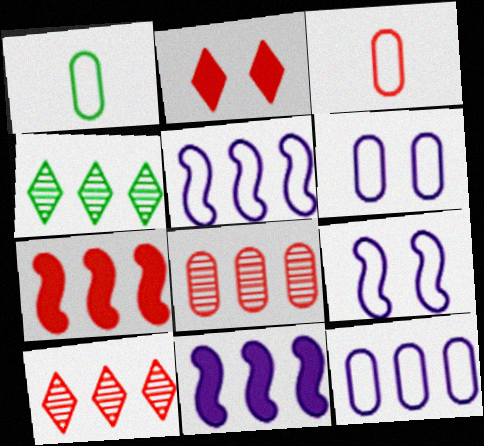[[4, 7, 12]]